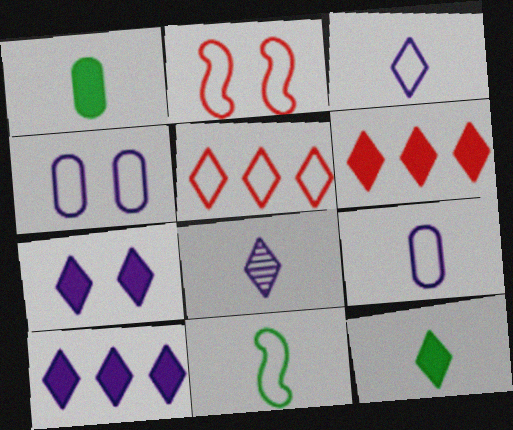[[4, 5, 11], 
[6, 7, 12]]